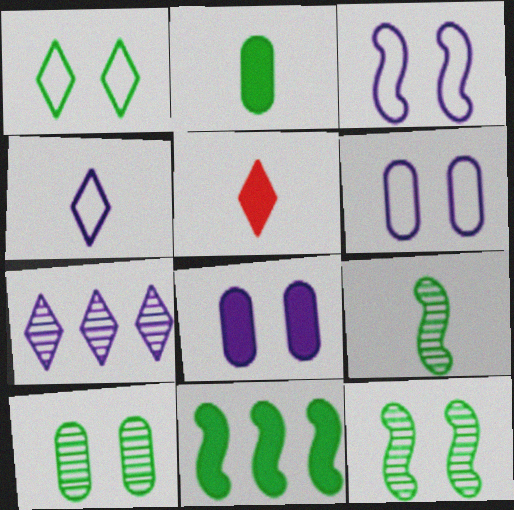[[1, 5, 7], 
[5, 8, 11]]